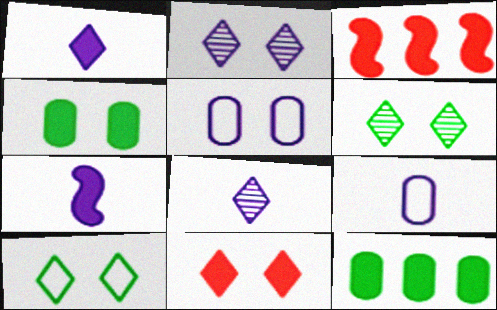[[1, 3, 4], 
[2, 10, 11], 
[3, 6, 9], 
[7, 8, 9], 
[7, 11, 12]]